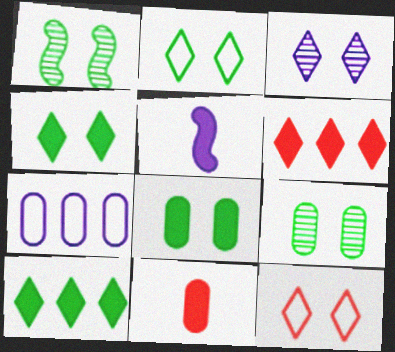[[1, 2, 8], 
[3, 4, 12], 
[3, 5, 7], 
[5, 6, 8], 
[7, 9, 11]]